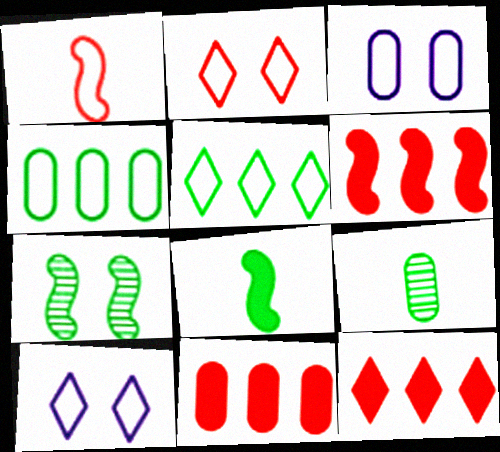[[1, 3, 5], 
[1, 4, 10], 
[3, 9, 11], 
[6, 9, 10], 
[6, 11, 12]]